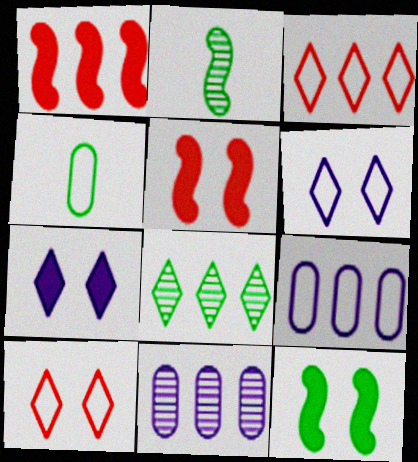[[1, 8, 9], 
[4, 8, 12]]